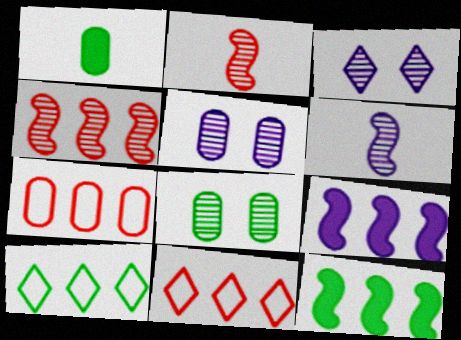[[1, 5, 7]]